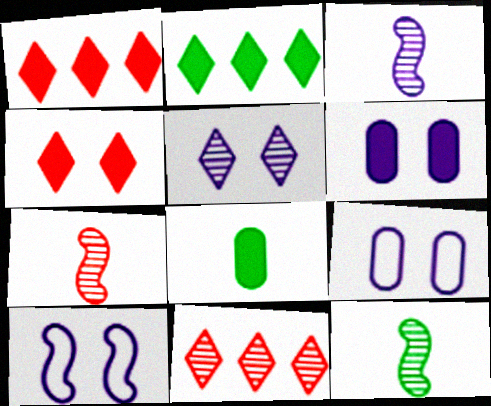[[1, 9, 12], 
[2, 7, 9], 
[3, 7, 12], 
[5, 6, 10], 
[8, 10, 11]]